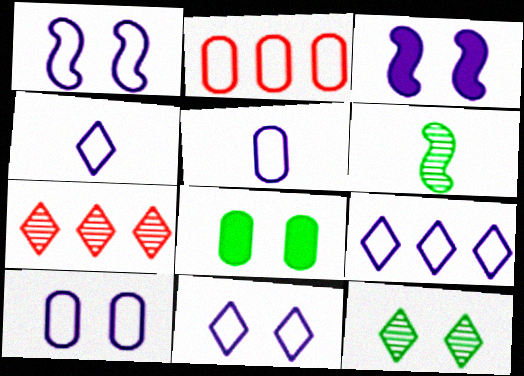[[1, 5, 9], 
[1, 10, 11], 
[4, 9, 11]]